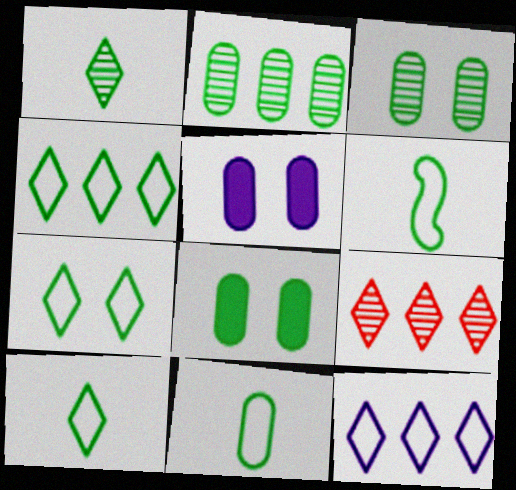[[2, 8, 11], 
[4, 7, 10], 
[5, 6, 9], 
[6, 10, 11]]